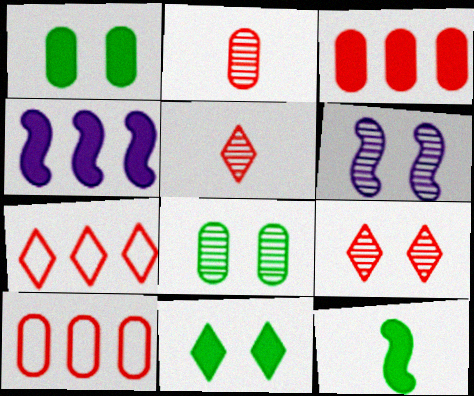[[6, 8, 9]]